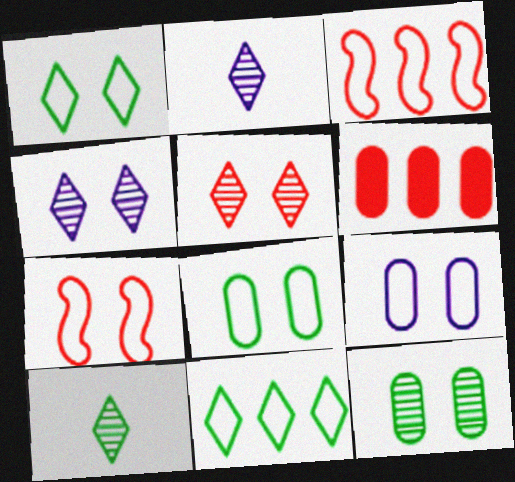[[1, 7, 9]]